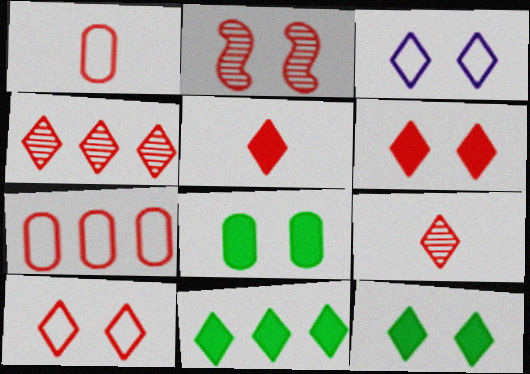[[2, 3, 8], 
[2, 5, 7], 
[3, 9, 11], 
[4, 5, 10]]